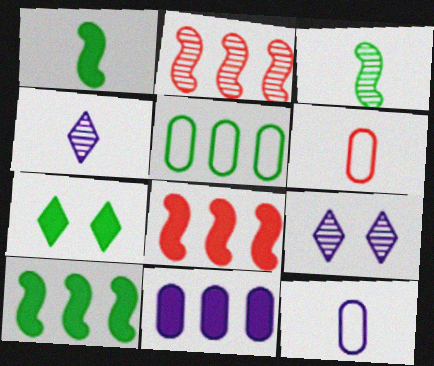[[1, 4, 6], 
[2, 7, 12], 
[3, 5, 7], 
[6, 9, 10]]